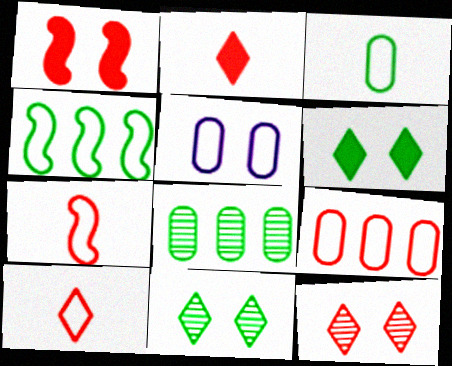[[1, 5, 11], 
[3, 5, 9], 
[4, 5, 10]]